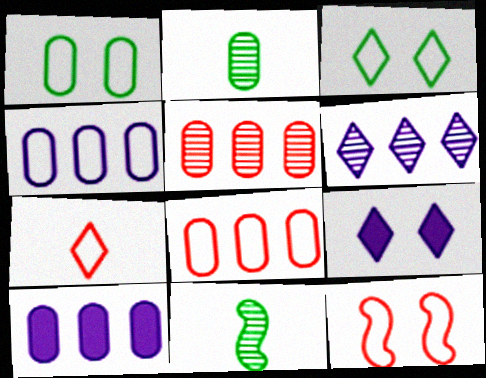[[7, 8, 12], 
[8, 9, 11]]